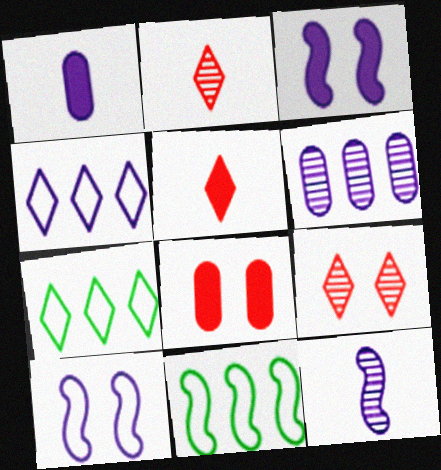[[1, 9, 11], 
[7, 8, 12]]